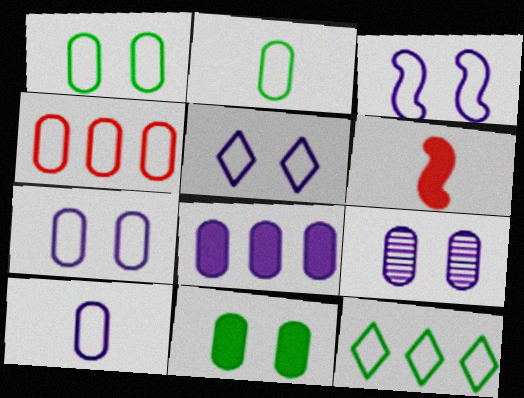[[1, 4, 10], 
[2, 4, 7], 
[3, 5, 7], 
[6, 9, 12], 
[8, 9, 10]]